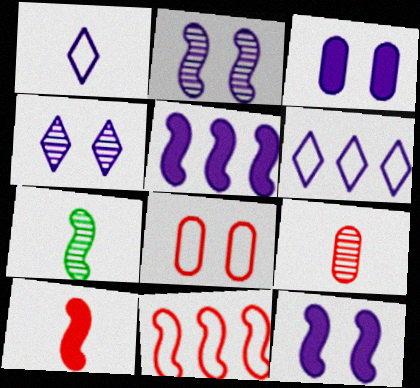[[7, 11, 12]]